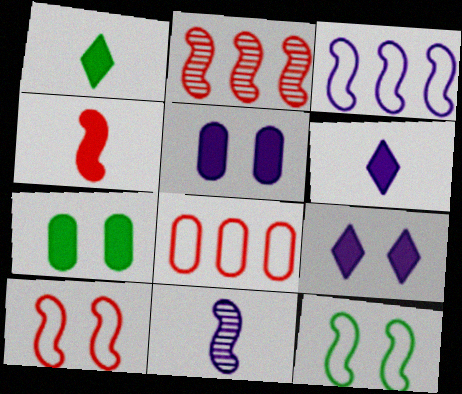[[2, 4, 10]]